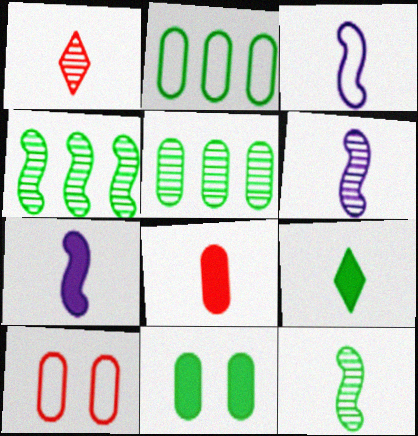[[3, 6, 7], 
[7, 8, 9]]